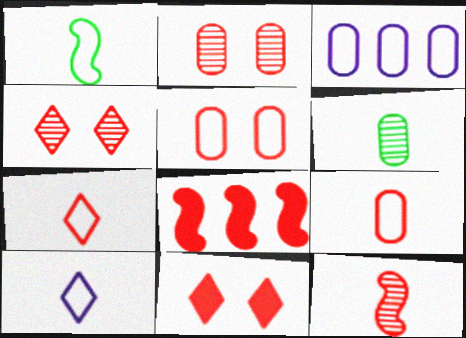[[1, 9, 10], 
[2, 7, 8], 
[4, 8, 9]]